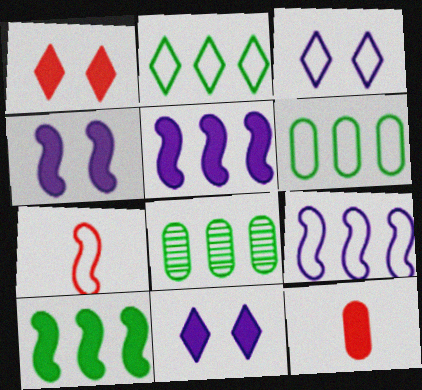[[2, 8, 10], 
[3, 6, 7], 
[7, 8, 11], 
[10, 11, 12]]